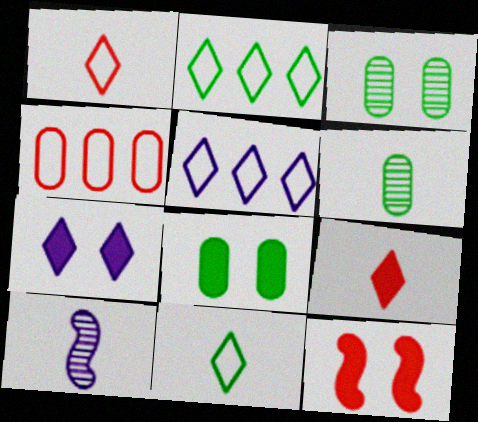[[5, 6, 12], 
[7, 8, 12]]